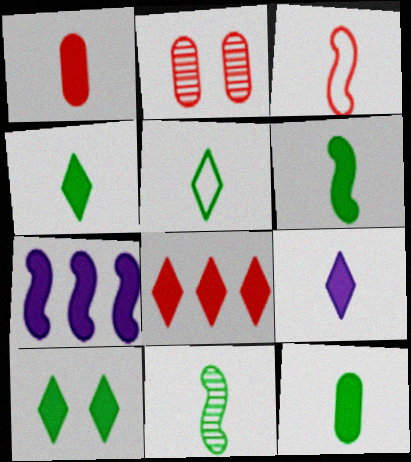[[1, 6, 9], 
[1, 7, 10], 
[2, 3, 8], 
[2, 5, 7], 
[4, 6, 12], 
[5, 11, 12], 
[8, 9, 10]]